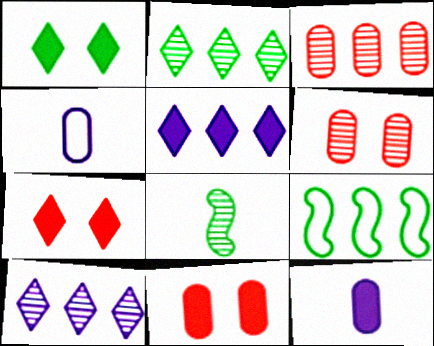[[3, 5, 9], 
[6, 8, 10]]